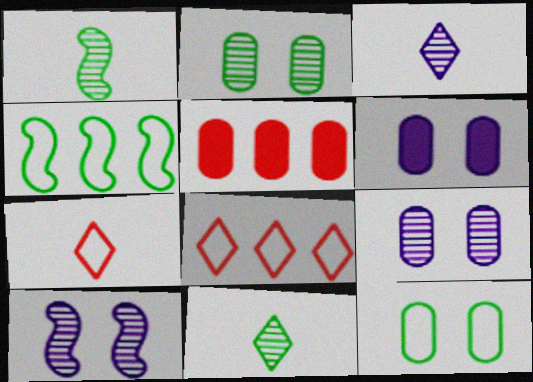[[1, 6, 8]]